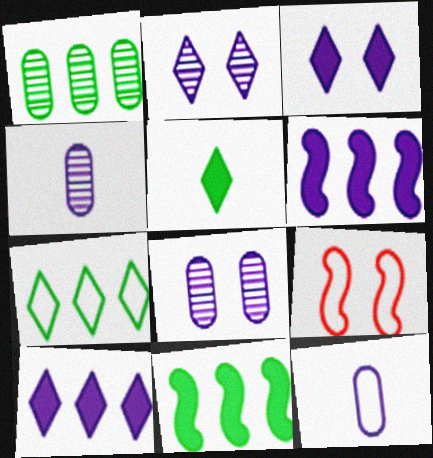[[1, 7, 11], 
[2, 6, 12], 
[7, 9, 12]]